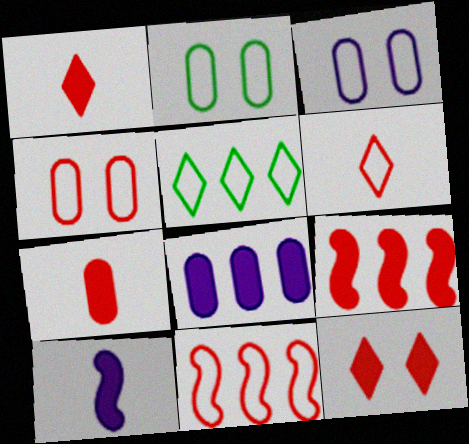[[2, 3, 4], 
[4, 6, 11], 
[7, 9, 12]]